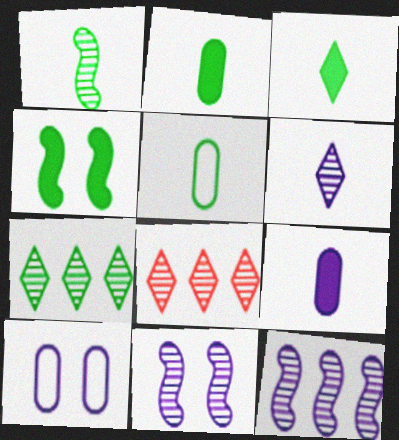[[1, 3, 5], 
[4, 5, 7]]